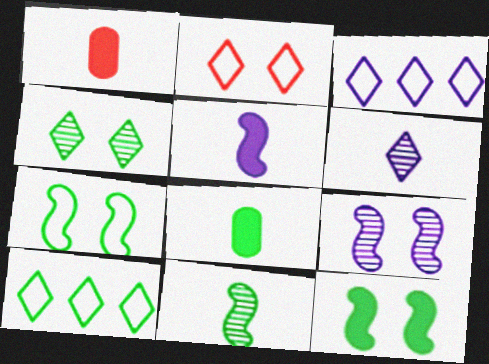[[1, 9, 10]]